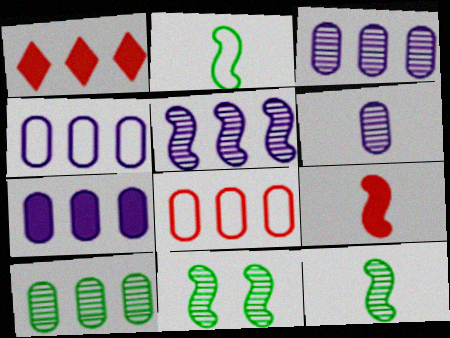[[3, 4, 7], 
[7, 8, 10]]